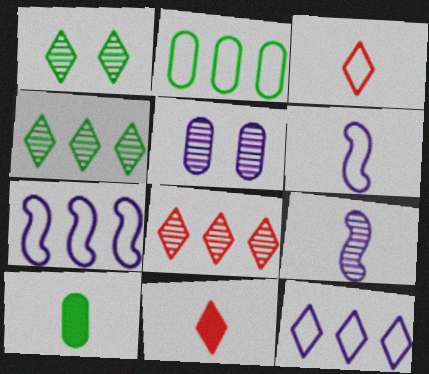[[1, 11, 12], 
[3, 9, 10]]